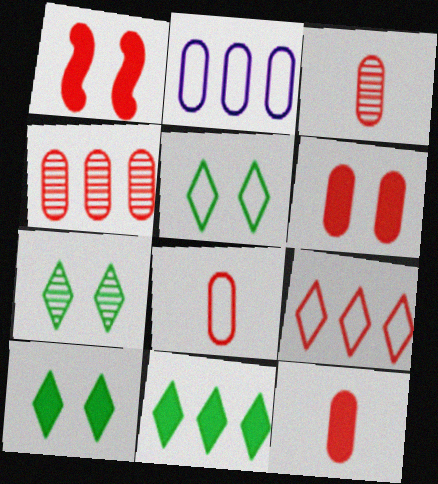[[1, 3, 9], 
[3, 8, 12], 
[4, 6, 8], 
[5, 7, 10]]